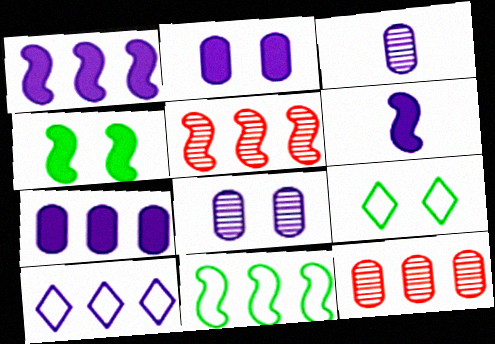[[1, 5, 11], 
[6, 8, 10], 
[6, 9, 12]]